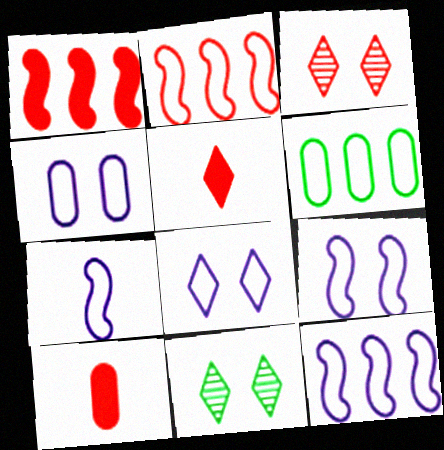[[2, 3, 10], 
[4, 8, 9], 
[7, 9, 12], 
[10, 11, 12]]